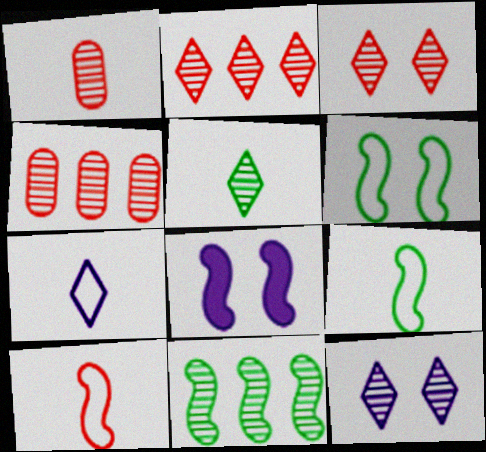[[1, 11, 12], 
[2, 5, 12], 
[8, 10, 11]]